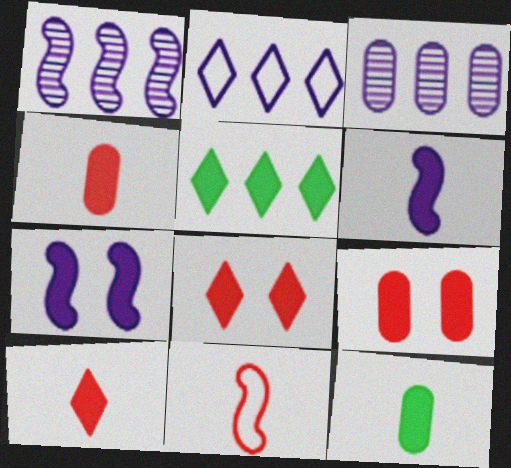[[4, 5, 7], 
[5, 6, 9], 
[6, 10, 12]]